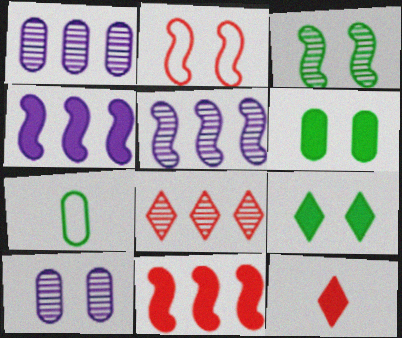[[2, 9, 10], 
[4, 6, 12]]